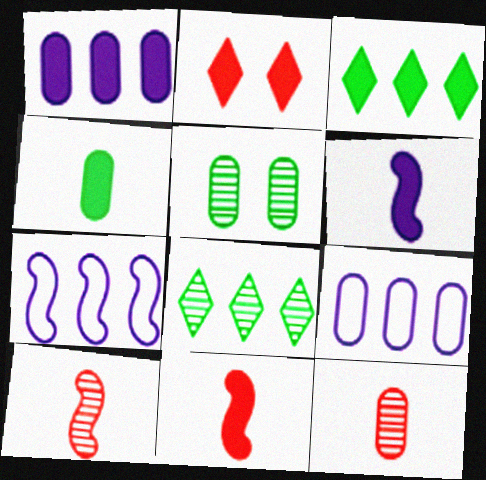[]